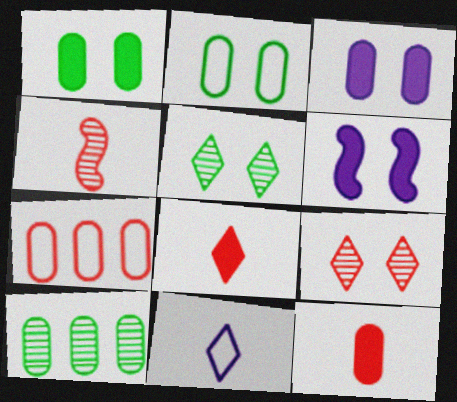[[2, 6, 9]]